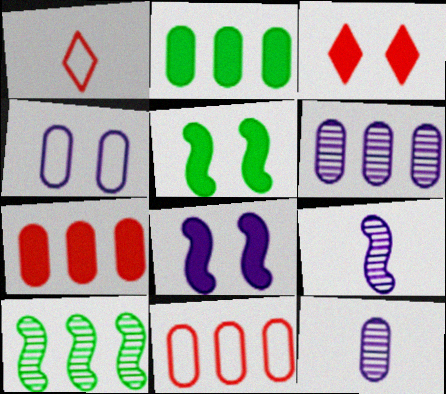[[1, 5, 6], 
[2, 6, 11]]